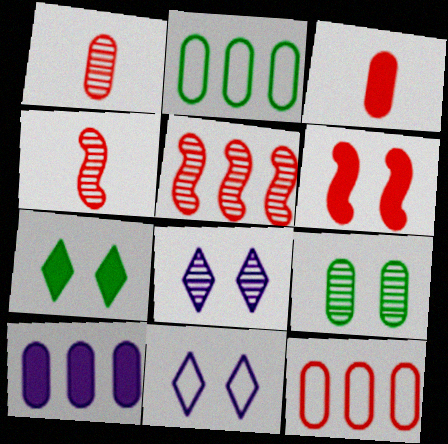[[6, 9, 11]]